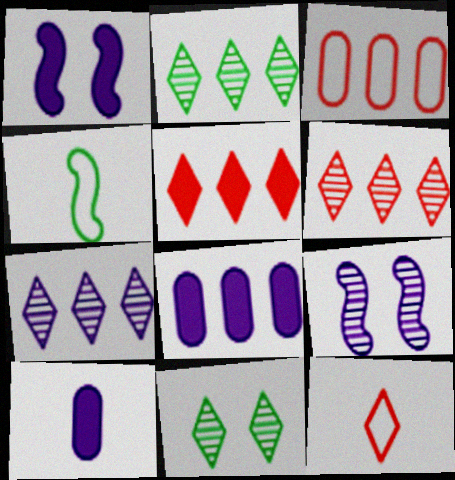[[2, 6, 7]]